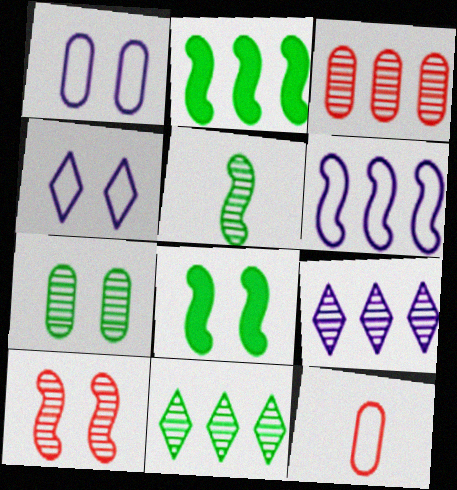[[5, 7, 11], 
[8, 9, 12]]